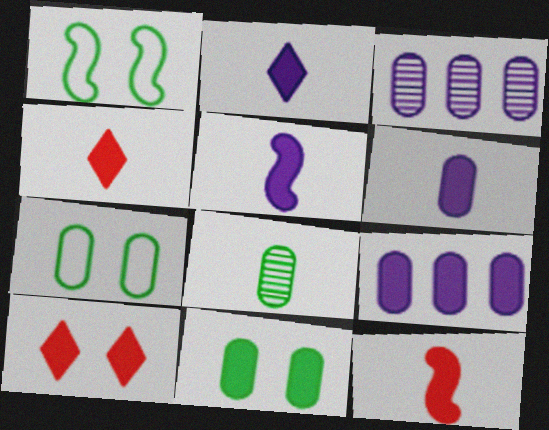[[1, 3, 4], 
[2, 5, 6]]